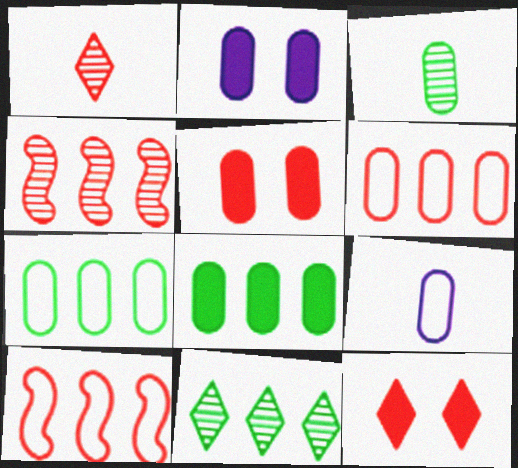[[1, 5, 10], 
[2, 3, 6]]